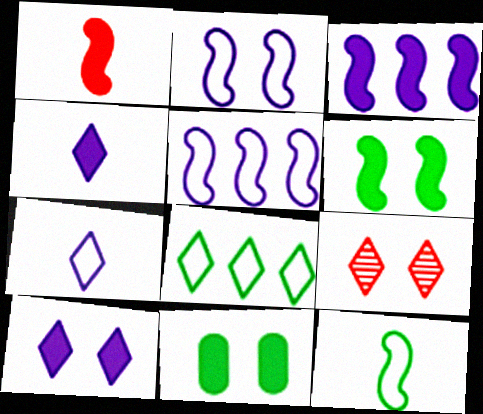[[1, 3, 6], 
[2, 9, 11], 
[4, 8, 9]]